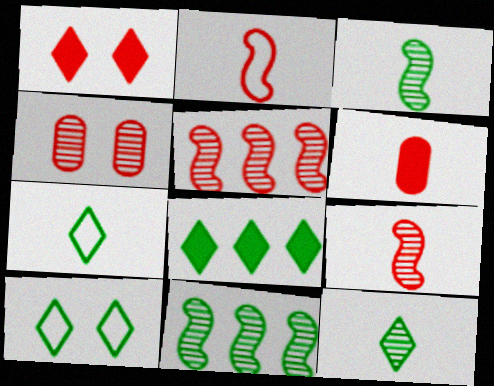[[8, 10, 12]]